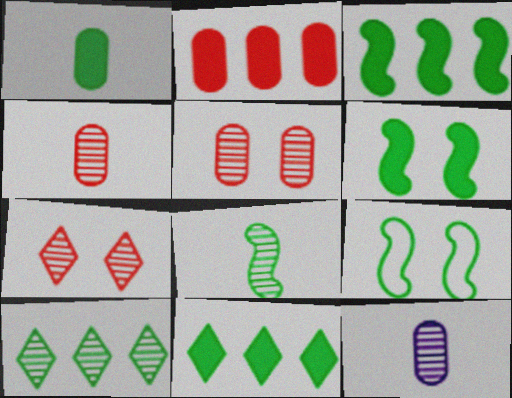[[1, 6, 11], 
[1, 9, 10], 
[3, 8, 9]]